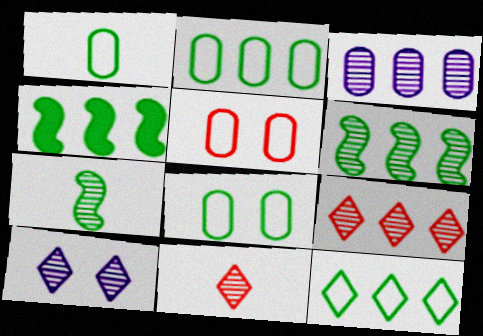[[1, 2, 8], 
[3, 6, 9]]